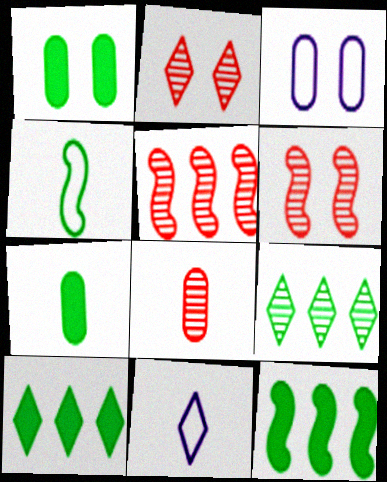[[1, 4, 9], 
[1, 5, 11], 
[2, 5, 8], 
[2, 10, 11]]